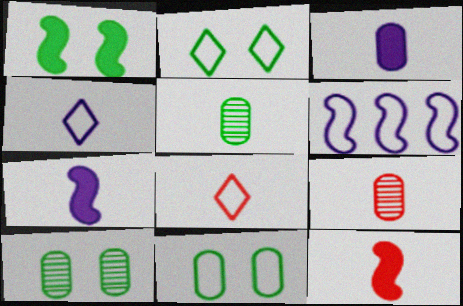[[1, 2, 10], 
[4, 5, 12], 
[5, 7, 8], 
[6, 8, 11], 
[8, 9, 12]]